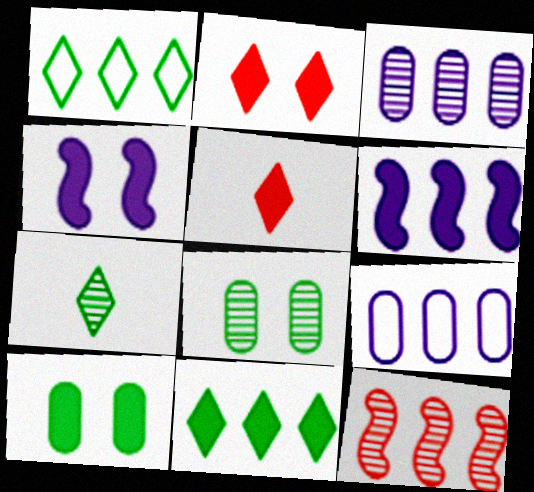[[2, 4, 10], 
[5, 6, 10], 
[9, 11, 12]]